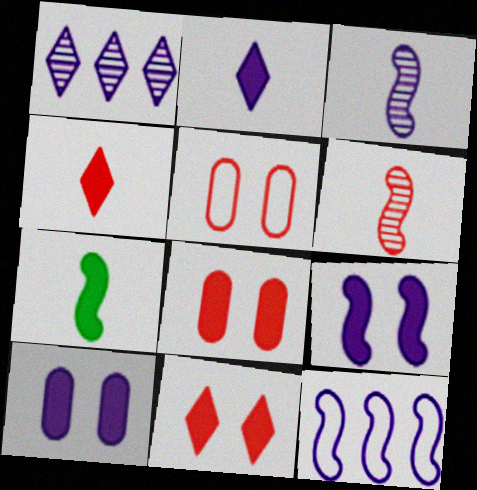[[1, 5, 7], 
[3, 9, 12]]